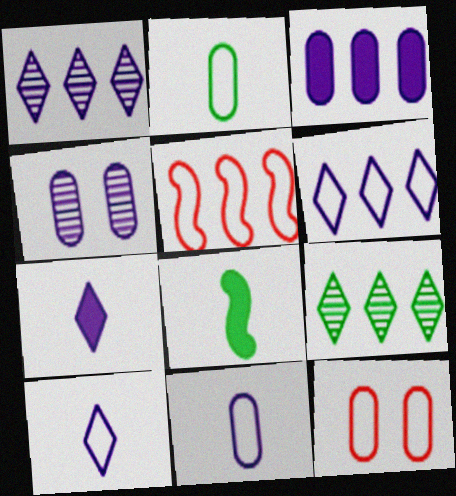[[1, 8, 12], 
[3, 4, 11], 
[3, 5, 9]]